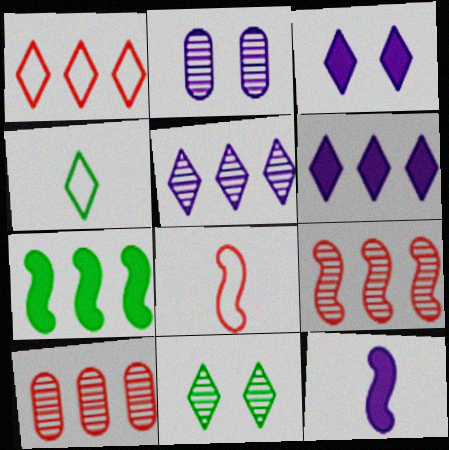[]